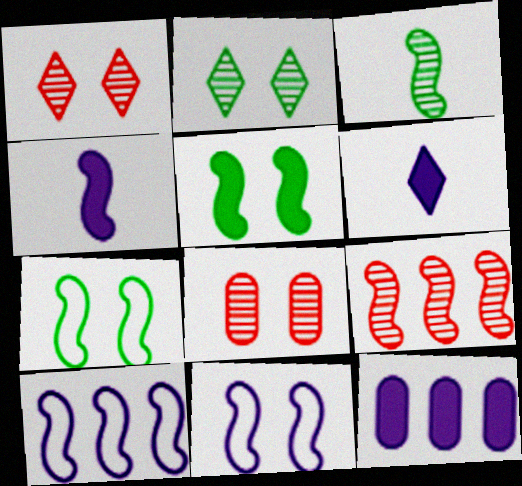[[4, 7, 9]]